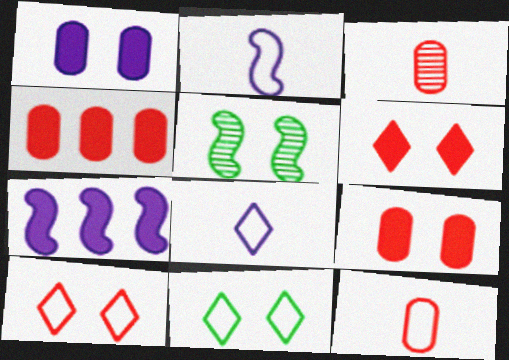[[1, 5, 10], 
[3, 7, 11], 
[4, 5, 8]]